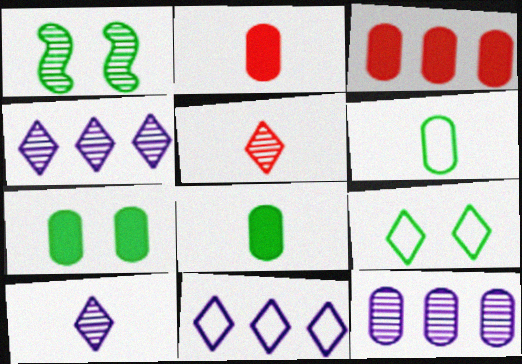[[1, 2, 11], 
[1, 5, 12], 
[1, 7, 9]]